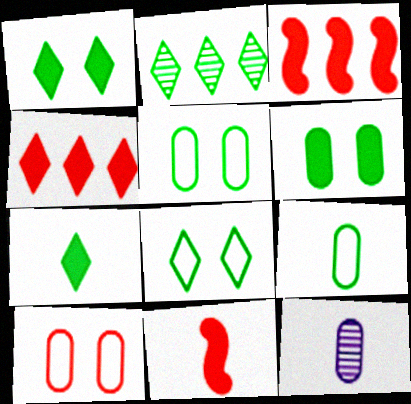[[2, 7, 8], 
[3, 8, 12]]